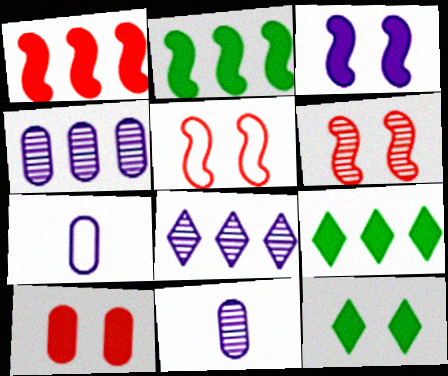[[3, 7, 8], 
[3, 10, 12], 
[5, 9, 11], 
[6, 7, 9]]